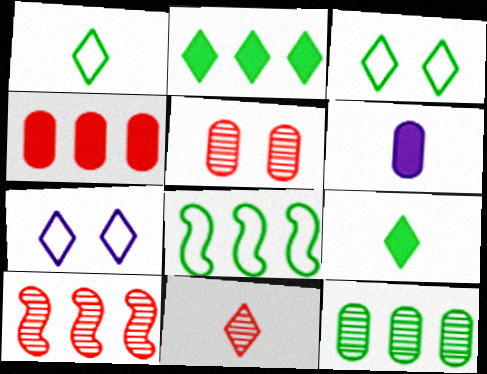[[2, 7, 11], 
[2, 8, 12], 
[3, 6, 10], 
[5, 10, 11]]